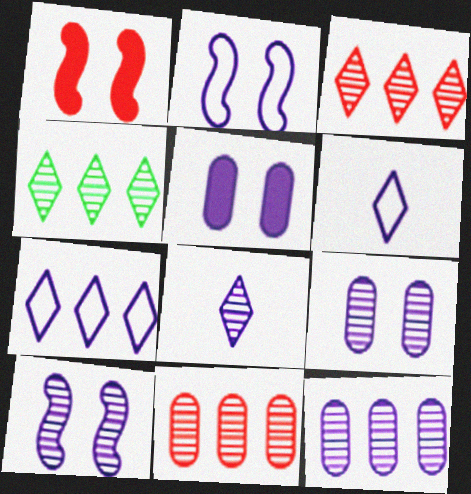[[8, 10, 12]]